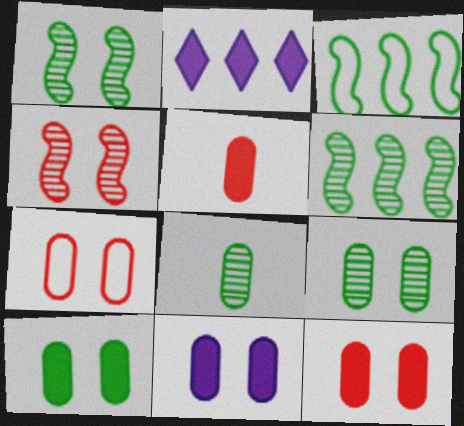[[7, 9, 11], 
[10, 11, 12]]